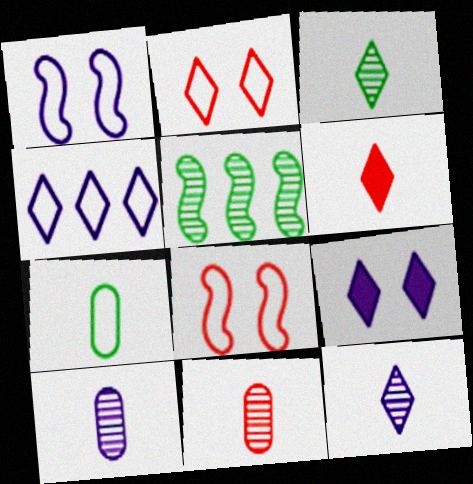[[4, 7, 8], 
[4, 9, 12]]